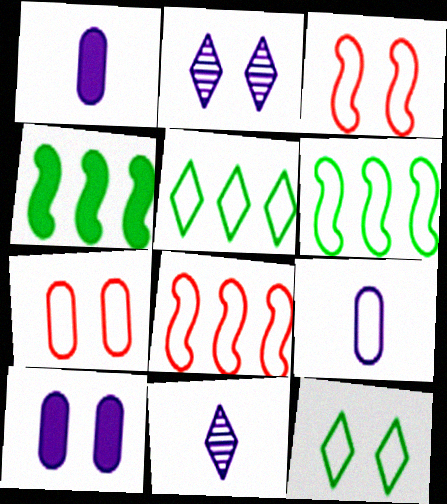[[3, 5, 9], 
[4, 7, 11], 
[8, 9, 12]]